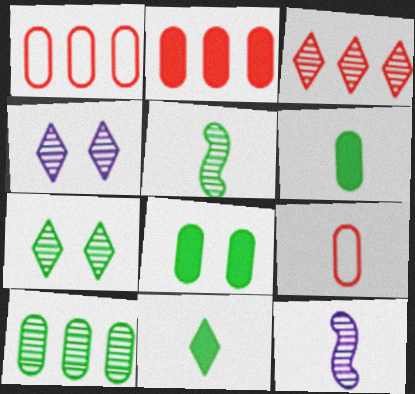[[5, 7, 10], 
[9, 11, 12]]